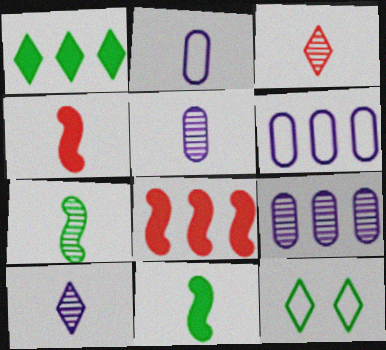[[2, 3, 11], 
[3, 5, 7], 
[4, 9, 12], 
[5, 8, 12]]